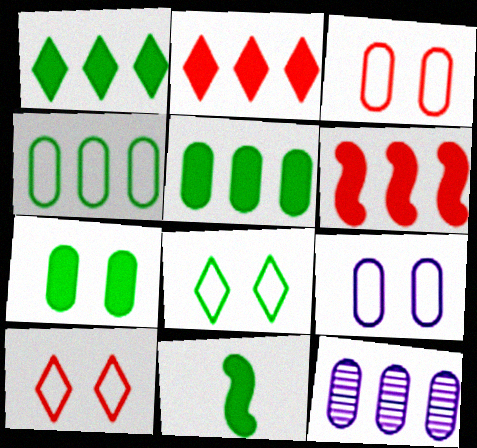[[1, 7, 11], 
[10, 11, 12]]